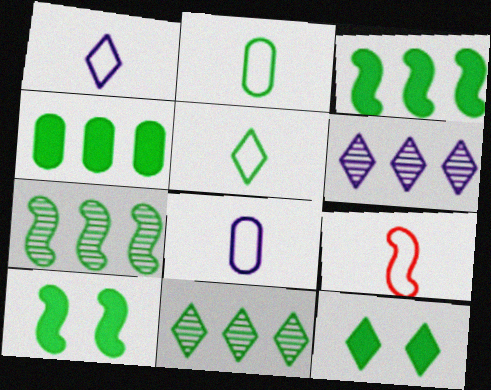[[1, 2, 9], 
[2, 7, 12], 
[2, 10, 11], 
[5, 8, 9], 
[5, 11, 12]]